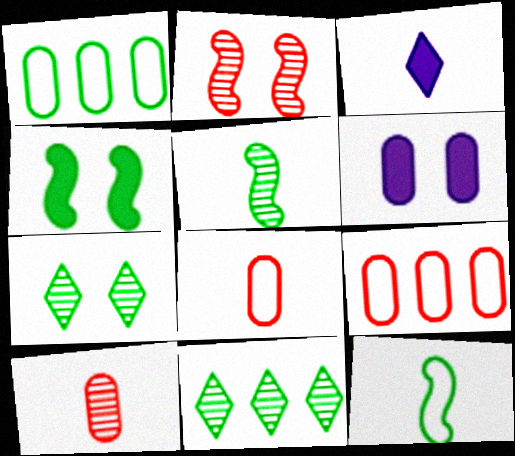[[1, 2, 3], 
[1, 6, 10], 
[3, 5, 8], 
[3, 10, 12]]